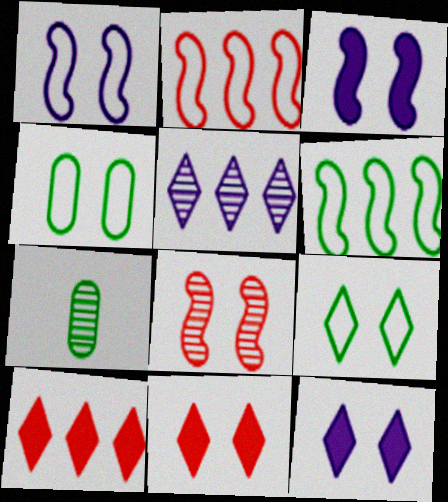[[1, 7, 10], 
[2, 7, 12], 
[4, 8, 12], 
[5, 7, 8]]